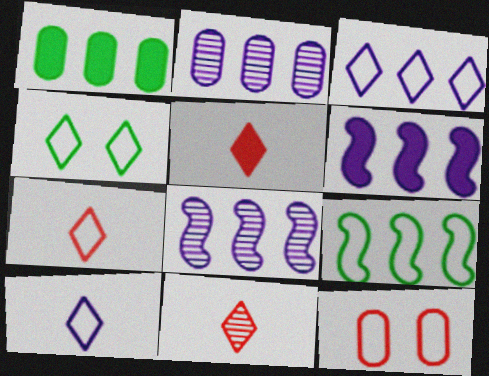[[2, 3, 6], 
[3, 4, 7], 
[5, 7, 11], 
[9, 10, 12]]